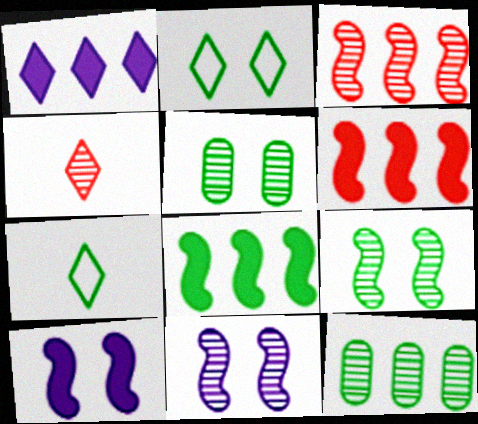[[1, 2, 4], 
[4, 11, 12], 
[5, 7, 8]]